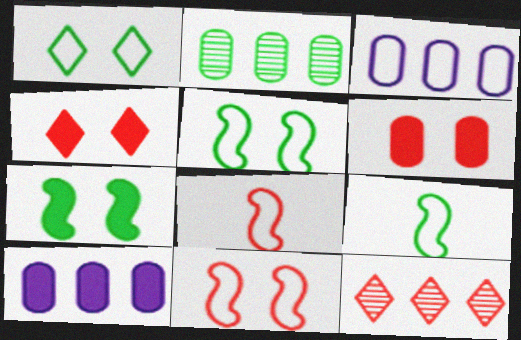[[1, 3, 8], 
[6, 8, 12]]